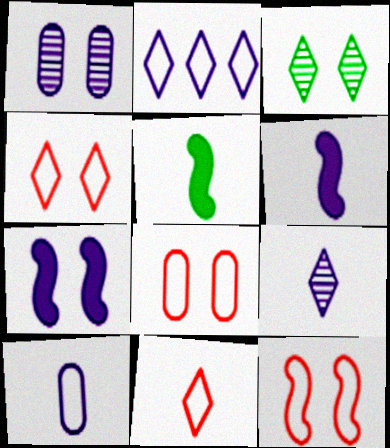[[1, 2, 6], 
[3, 7, 8], 
[4, 8, 12], 
[6, 9, 10]]